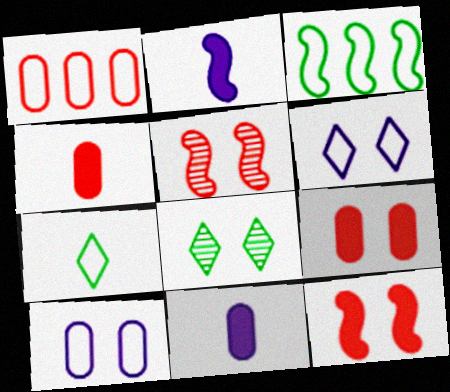[[1, 2, 8], 
[2, 3, 5], 
[8, 10, 12]]